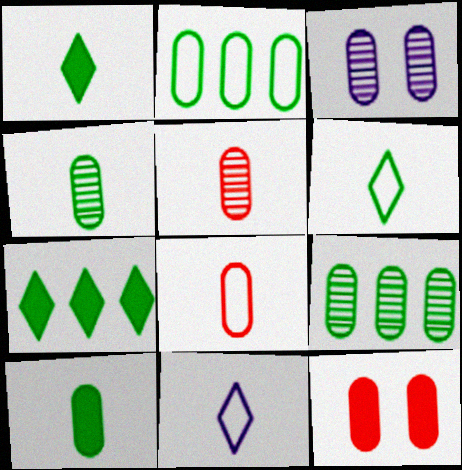[[3, 5, 9]]